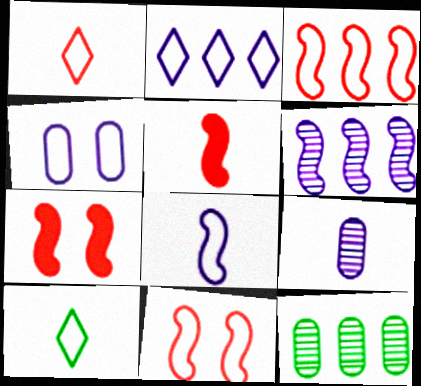[[2, 4, 8], 
[3, 4, 10], 
[5, 9, 10]]